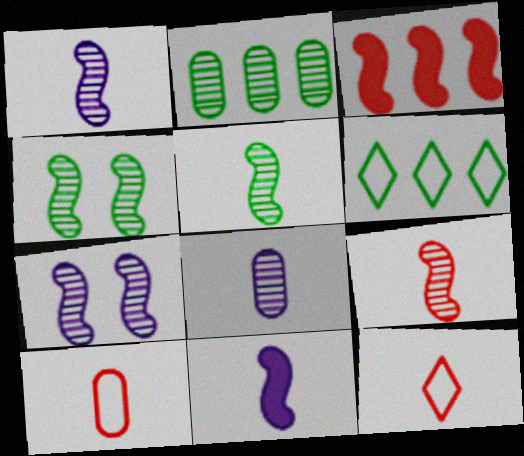[[1, 5, 9]]